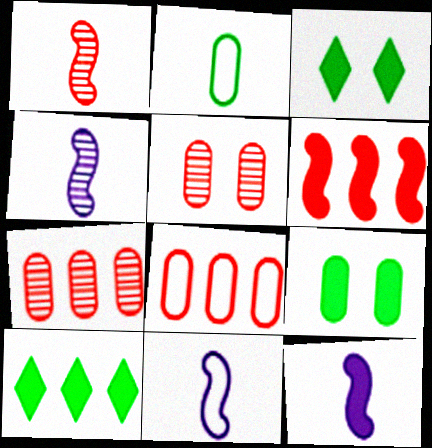[[3, 4, 8], 
[3, 7, 11], 
[4, 11, 12], 
[5, 10, 11]]